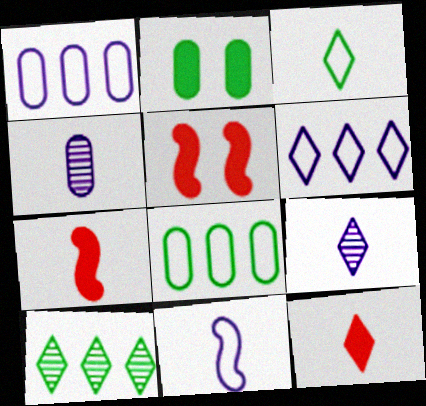[[3, 4, 7], 
[3, 9, 12], 
[5, 8, 9]]